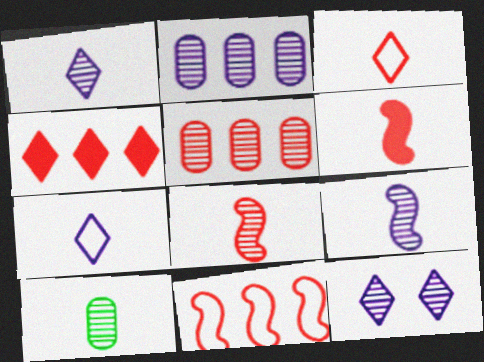[[1, 8, 10], 
[2, 9, 12], 
[4, 5, 11], 
[6, 7, 10]]